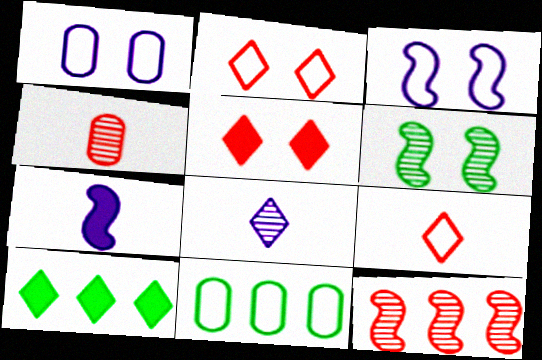[[1, 5, 6], 
[2, 8, 10], 
[3, 4, 10], 
[3, 9, 11]]